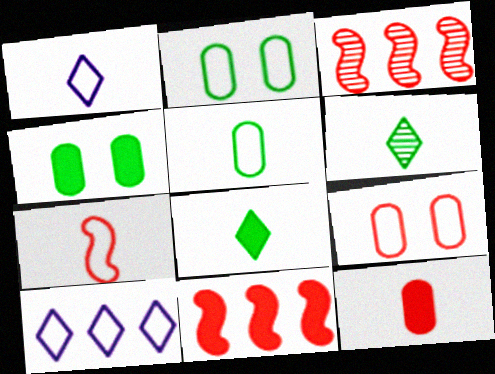[[1, 3, 4], 
[1, 5, 7], 
[2, 7, 10]]